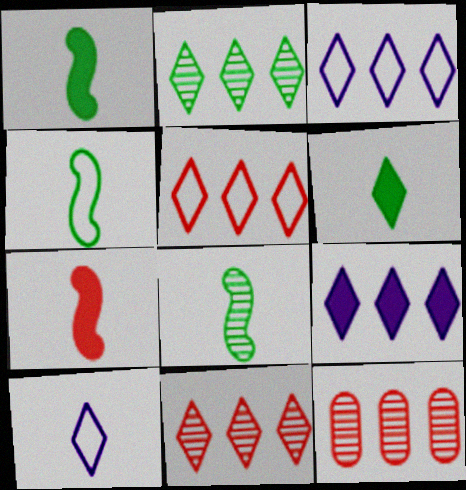[[1, 4, 8], 
[2, 5, 9]]